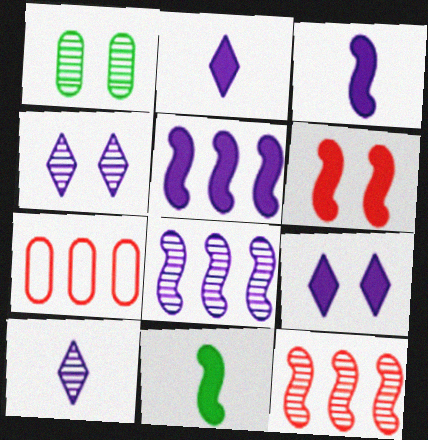[[1, 10, 12], 
[4, 7, 11], 
[5, 6, 11]]